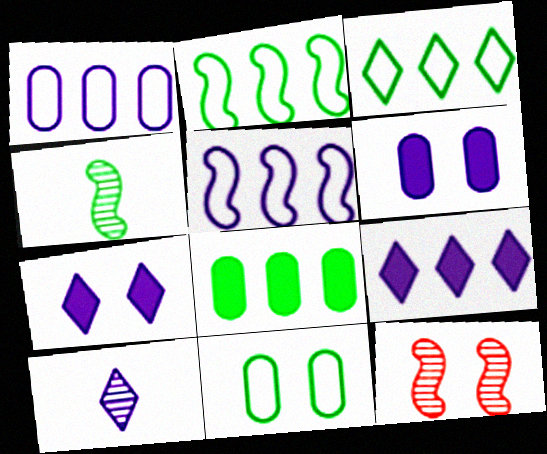[[5, 6, 10], 
[7, 11, 12]]